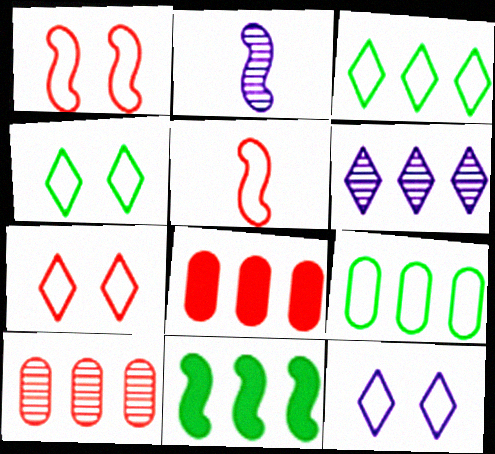[[1, 2, 11], 
[2, 4, 8], 
[4, 7, 12], 
[5, 9, 12]]